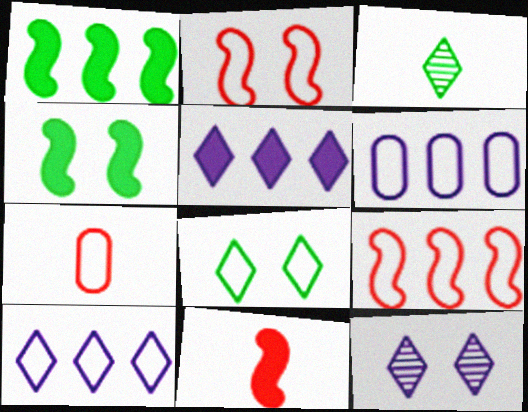[[1, 7, 12]]